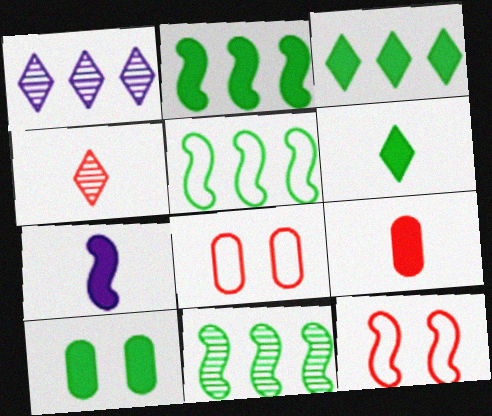[[2, 5, 11], 
[2, 6, 10], 
[6, 7, 9], 
[7, 11, 12]]